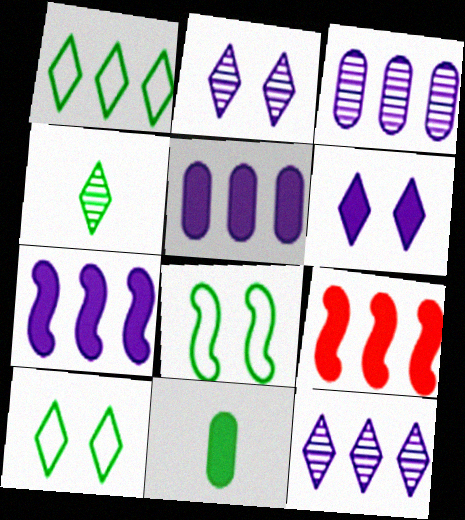[[1, 3, 9], 
[6, 9, 11]]